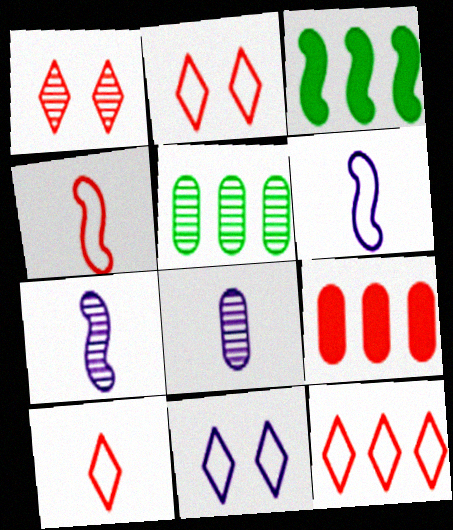[[1, 4, 9], 
[1, 5, 7], 
[2, 3, 8], 
[2, 10, 12]]